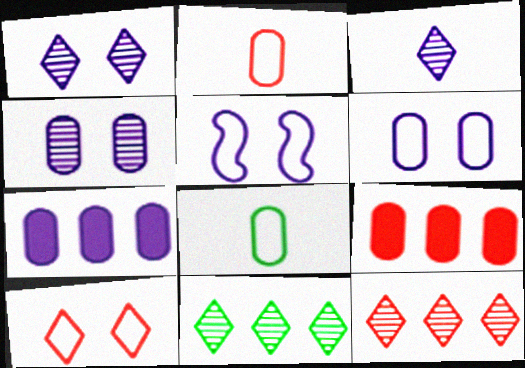[[3, 5, 7], 
[4, 8, 9]]